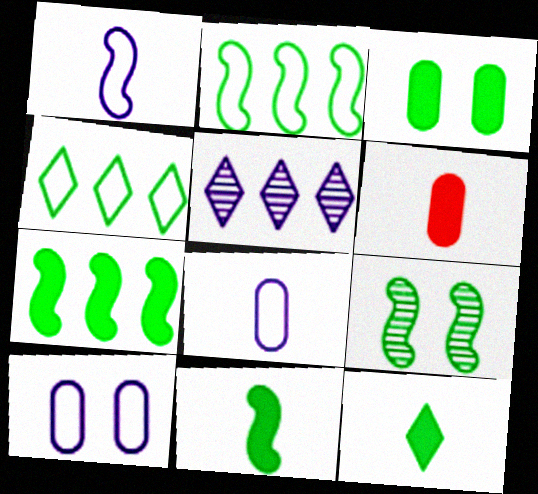[[2, 9, 11], 
[3, 7, 12]]